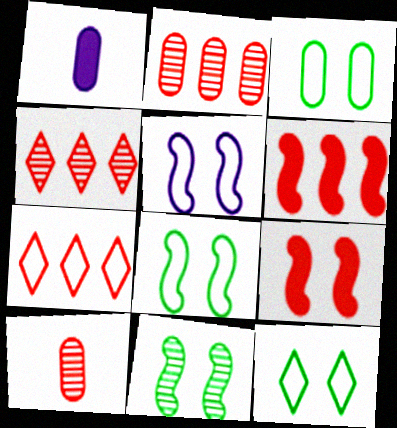[[1, 2, 3], 
[1, 4, 8], 
[1, 7, 11], 
[2, 6, 7], 
[3, 8, 12], 
[5, 9, 11], 
[7, 9, 10]]